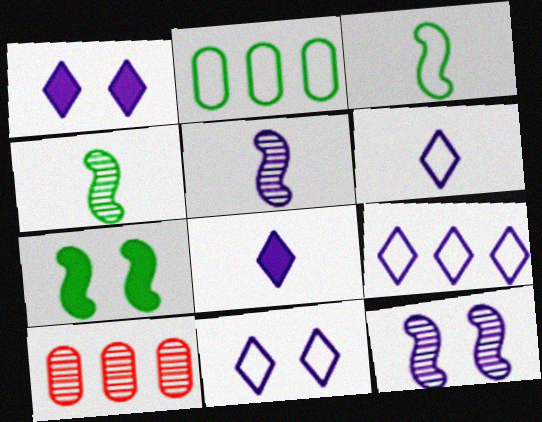[[1, 3, 10], 
[6, 7, 10], 
[6, 9, 11]]